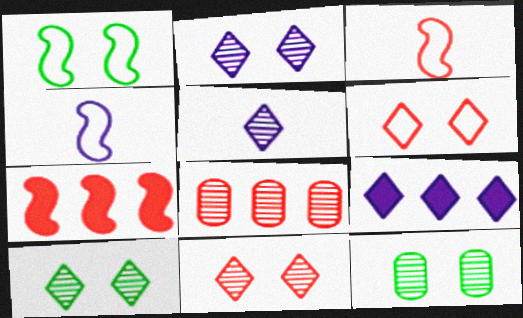[[2, 10, 11], 
[3, 9, 12]]